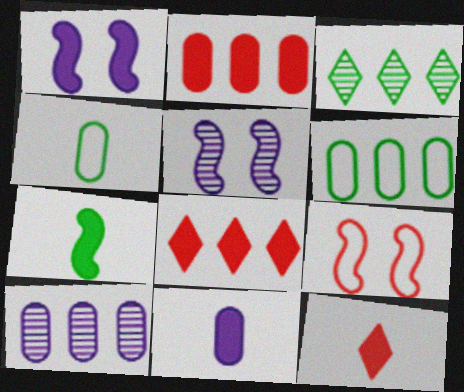[[2, 6, 10], 
[3, 9, 11], 
[4, 5, 8], 
[5, 6, 12], 
[7, 11, 12]]